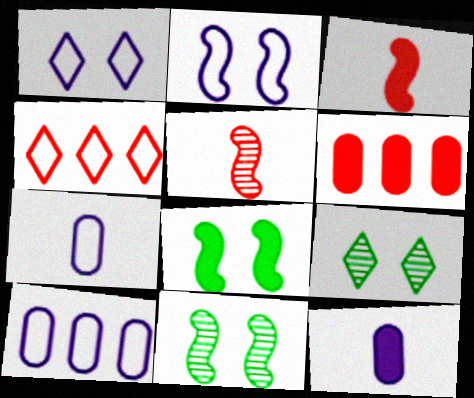[[3, 9, 10], 
[4, 11, 12]]